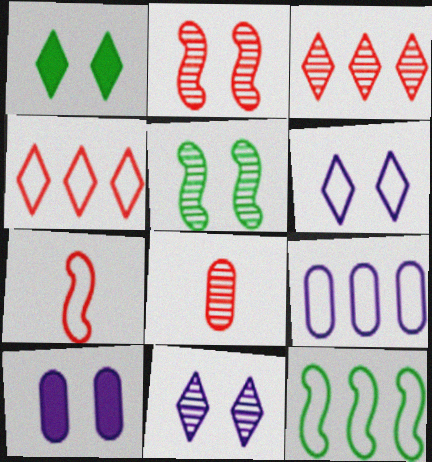[[2, 3, 8], 
[4, 9, 12]]